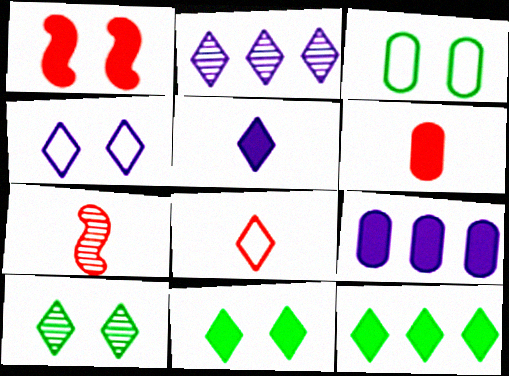[[2, 4, 5], 
[2, 8, 11], 
[6, 7, 8]]